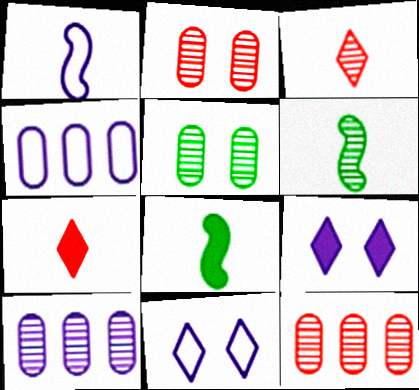[[1, 4, 11], 
[1, 9, 10], 
[8, 11, 12]]